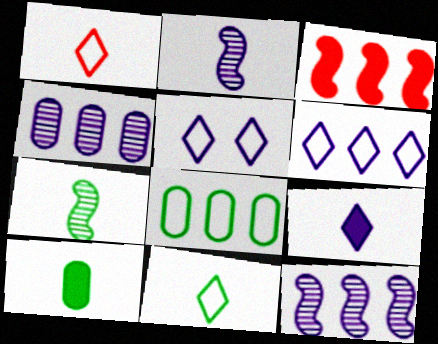[[1, 2, 10], 
[7, 10, 11]]